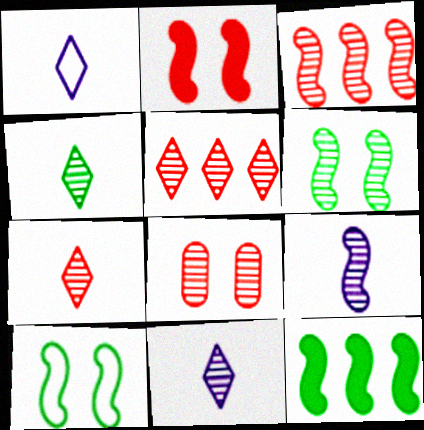[[1, 8, 12], 
[3, 6, 9], 
[3, 7, 8], 
[4, 7, 11]]